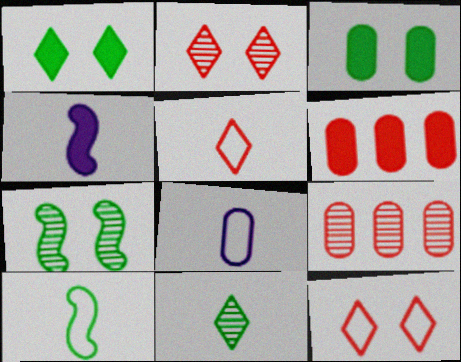[[1, 4, 6], 
[3, 8, 9], 
[5, 8, 10]]